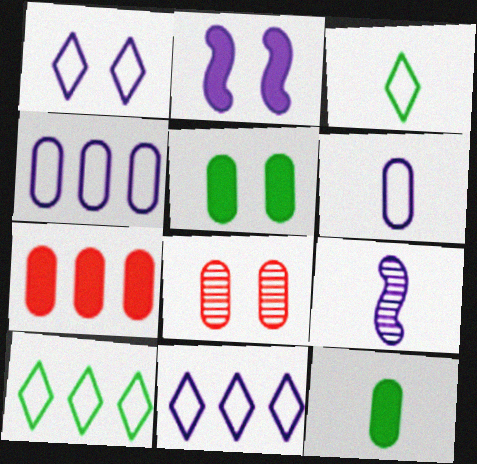[[4, 8, 12]]